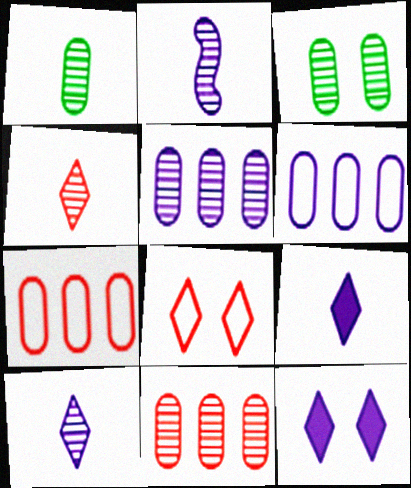[[1, 2, 4], 
[2, 6, 12]]